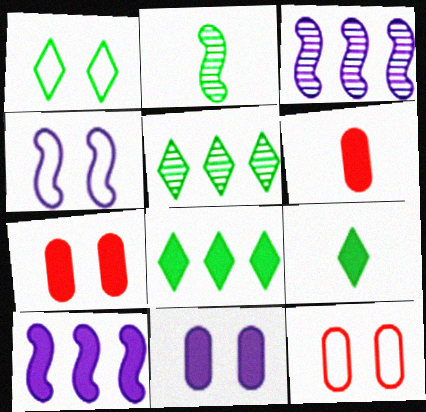[[1, 3, 6], 
[1, 4, 12], 
[1, 5, 9], 
[3, 9, 12], 
[4, 5, 6], 
[7, 9, 10]]